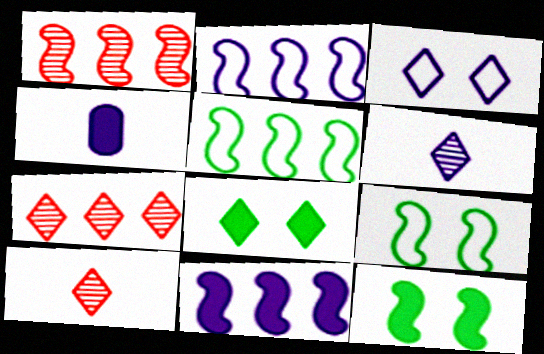[[1, 5, 11], 
[4, 7, 9]]